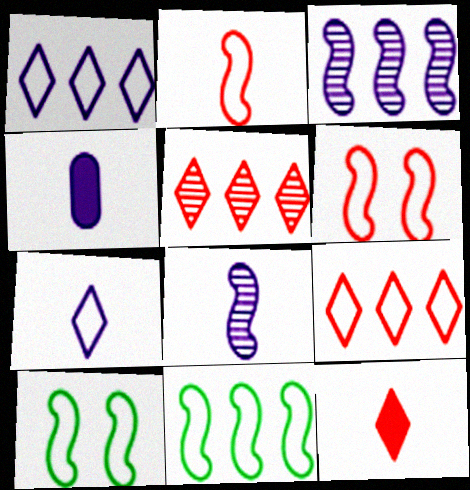[[4, 5, 10], 
[4, 7, 8]]